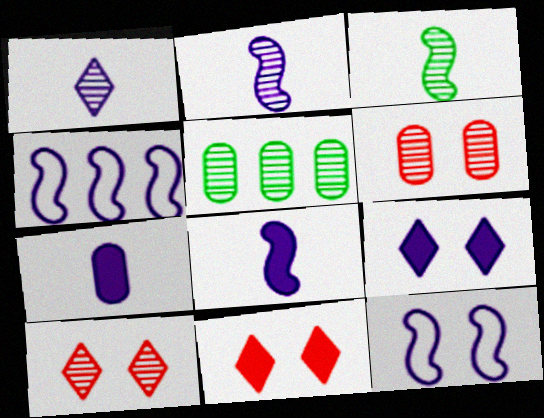[[2, 5, 10]]